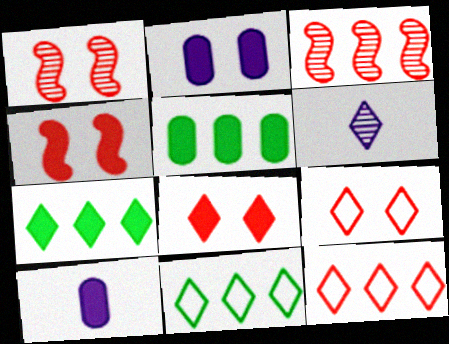[[1, 10, 11], 
[4, 7, 10], 
[6, 7, 9], 
[6, 8, 11]]